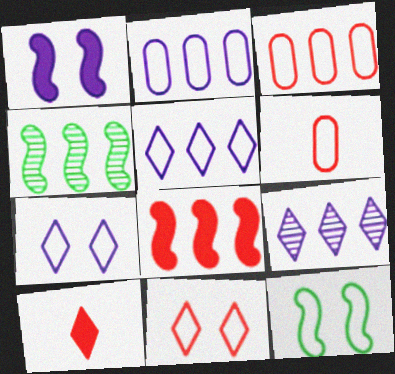[[5, 6, 12]]